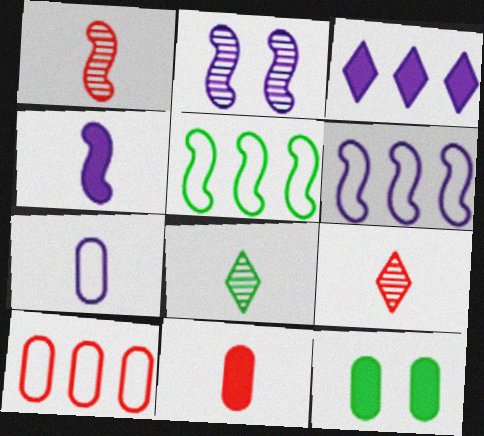[[2, 3, 7], 
[2, 4, 6], 
[5, 8, 12], 
[6, 9, 12]]